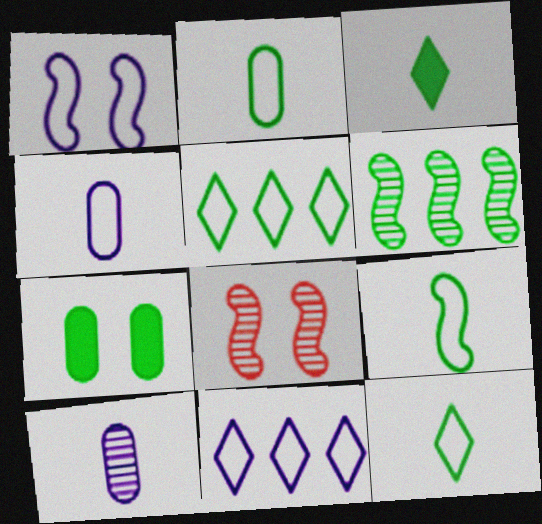[[1, 4, 11], 
[2, 9, 12], 
[6, 7, 12]]